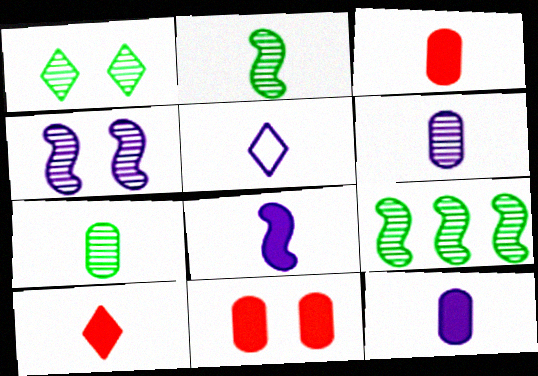[[1, 7, 9], 
[2, 3, 5], 
[5, 6, 8], 
[5, 9, 11]]